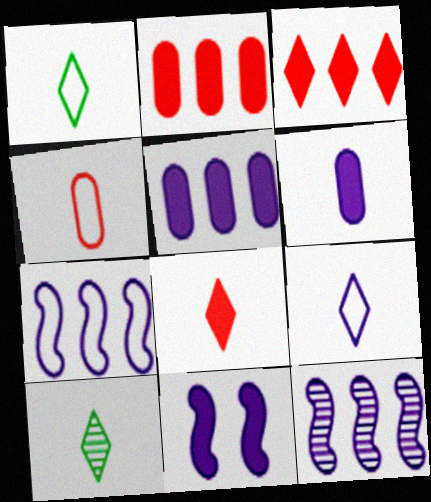[[8, 9, 10]]